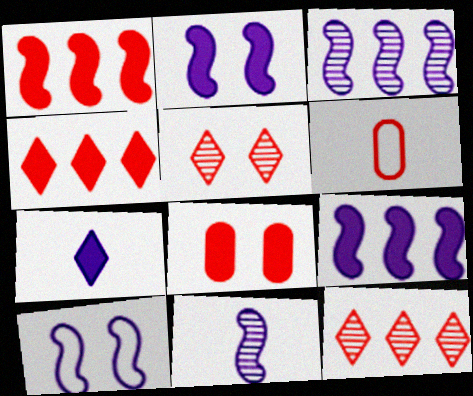[[1, 5, 6], 
[9, 10, 11]]